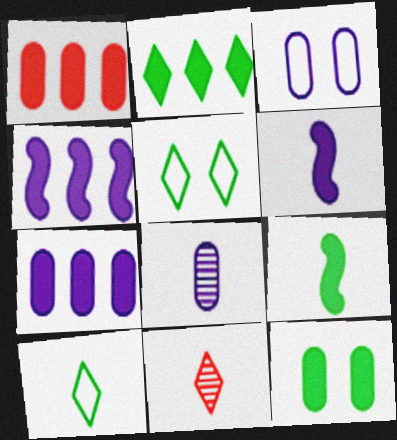[[1, 2, 4], 
[2, 9, 12], 
[3, 7, 8]]